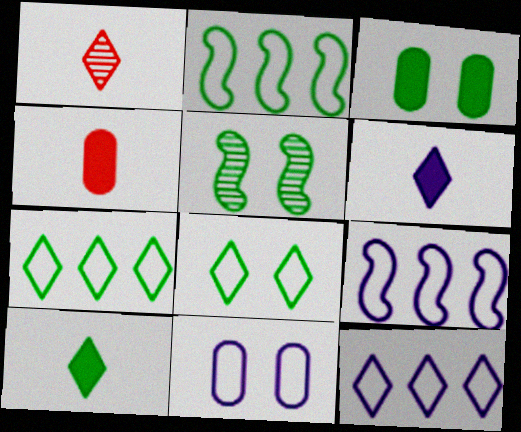[[1, 3, 9], 
[3, 5, 8], 
[4, 5, 12]]